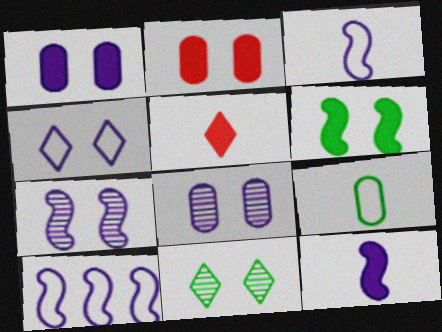[[1, 4, 7], 
[7, 10, 12]]